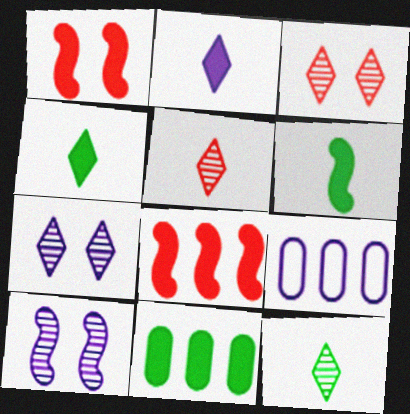[[1, 2, 11], 
[1, 9, 12], 
[2, 9, 10], 
[3, 6, 9]]